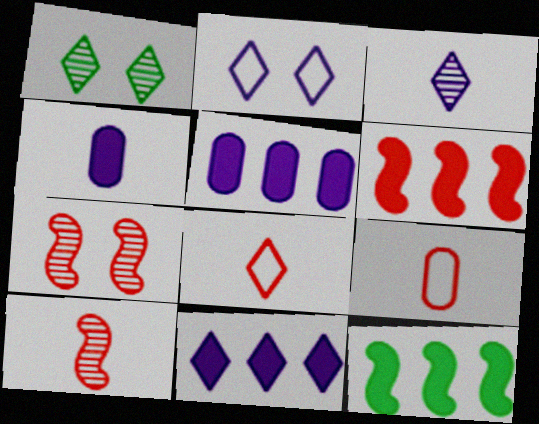[[1, 8, 11], 
[2, 3, 11]]